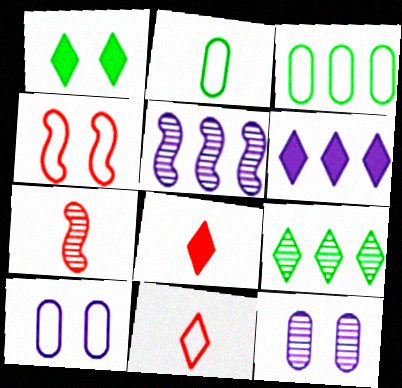[[1, 4, 12], 
[1, 6, 8], 
[7, 9, 12]]